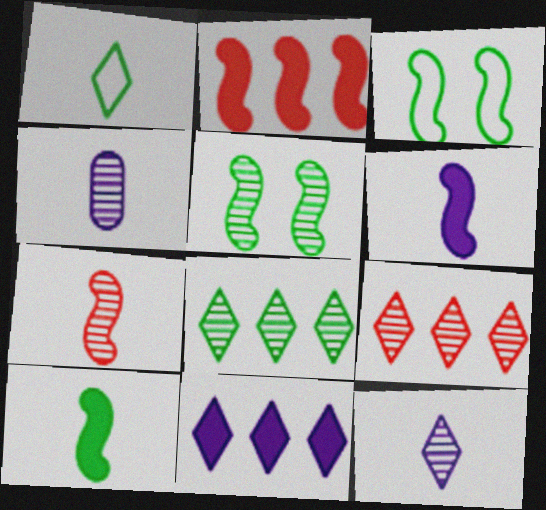[[4, 5, 9]]